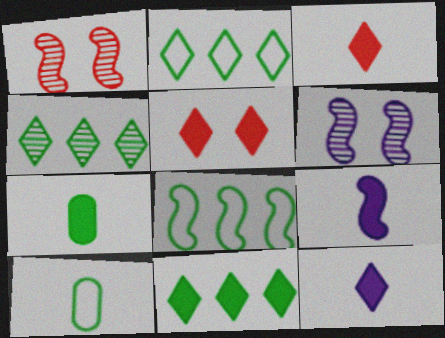[[1, 8, 9], 
[2, 4, 11], 
[3, 7, 9], 
[5, 11, 12]]